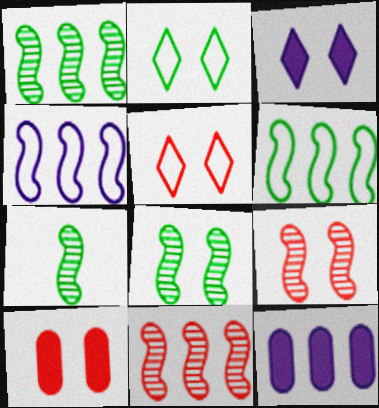[[1, 7, 8], 
[5, 7, 12], 
[5, 9, 10]]